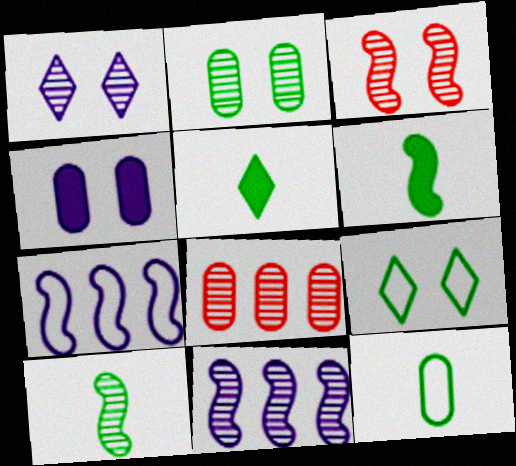[[1, 2, 3], 
[1, 8, 10], 
[3, 4, 9], 
[3, 6, 7], 
[3, 10, 11], 
[4, 8, 12], 
[5, 10, 12]]